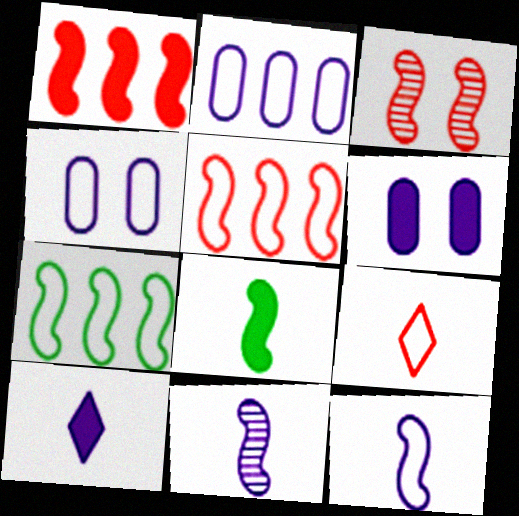[[4, 7, 9]]